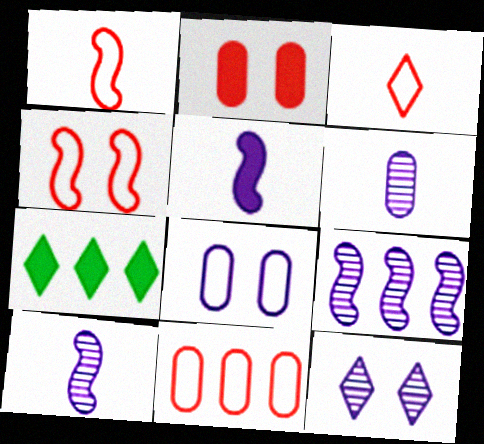[[2, 5, 7], 
[3, 4, 11], 
[3, 7, 12], 
[4, 6, 7], 
[6, 9, 12], 
[7, 9, 11]]